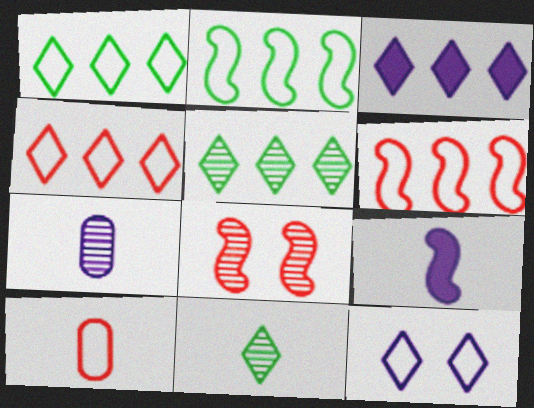[[2, 8, 9], 
[2, 10, 12], 
[3, 4, 5], 
[5, 7, 8], 
[9, 10, 11]]